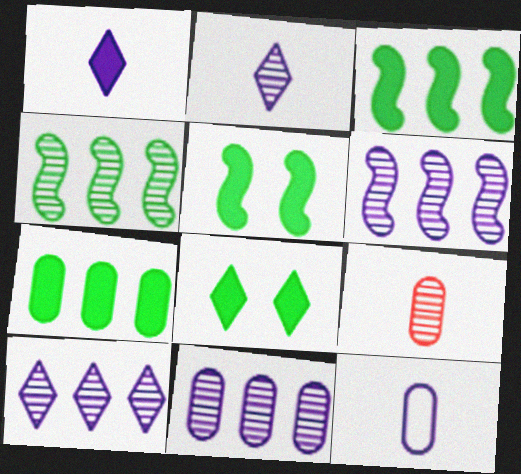[[6, 10, 11]]